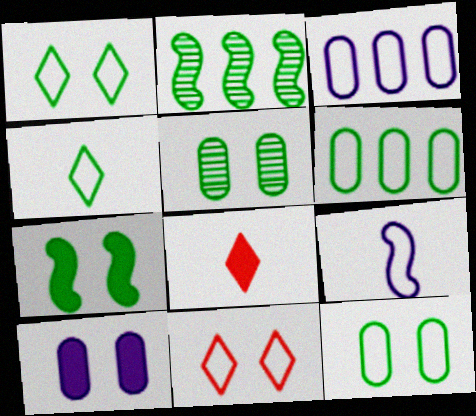[[1, 5, 7], 
[6, 9, 11]]